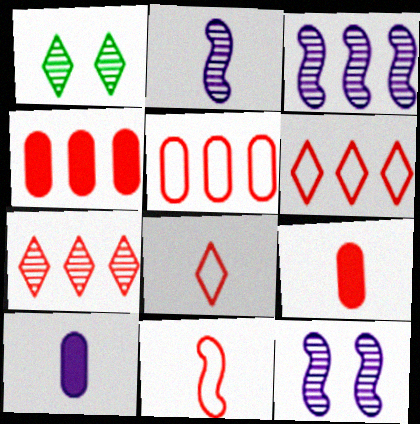[[2, 3, 12]]